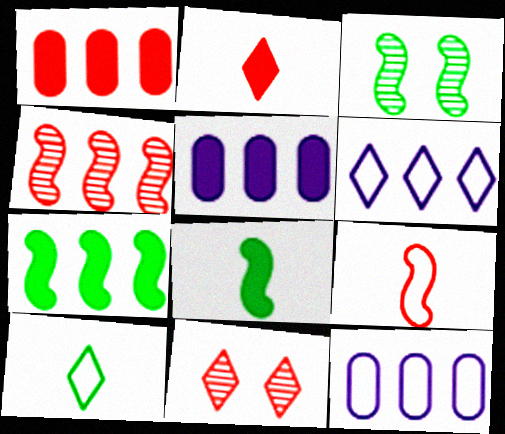[[1, 9, 11], 
[2, 3, 12], 
[8, 11, 12]]